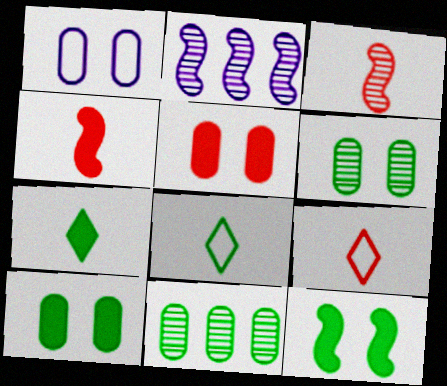[[1, 5, 6], 
[2, 5, 8], 
[2, 9, 10], 
[8, 11, 12]]